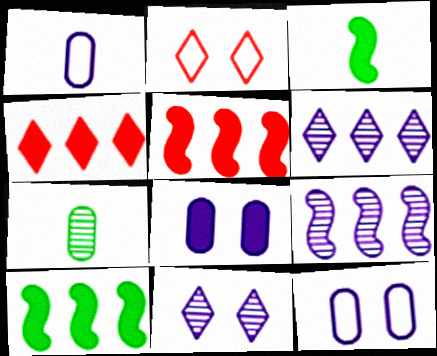[[3, 4, 8]]